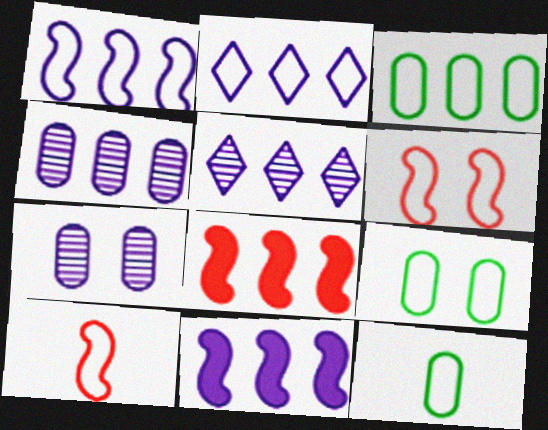[[2, 4, 11], 
[2, 6, 12], 
[2, 9, 10], 
[3, 5, 8], 
[3, 9, 12]]